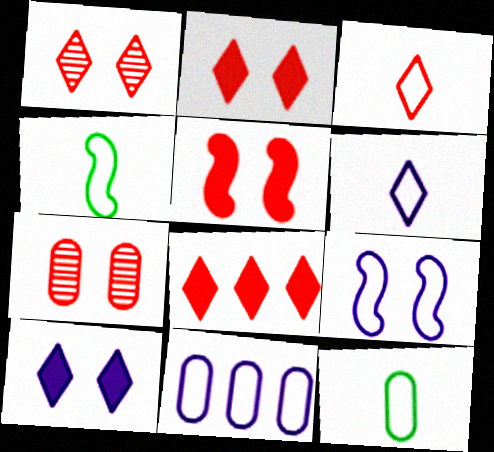[[1, 3, 8], 
[6, 9, 11]]